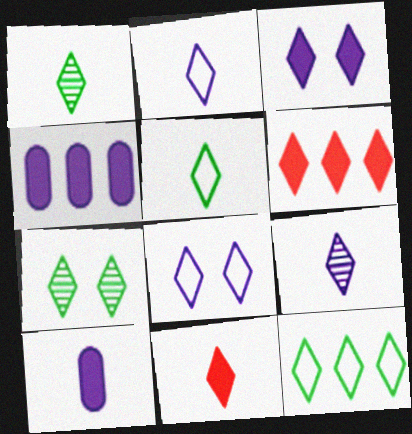[[1, 2, 11], 
[1, 6, 8], 
[2, 6, 7], 
[5, 9, 11]]